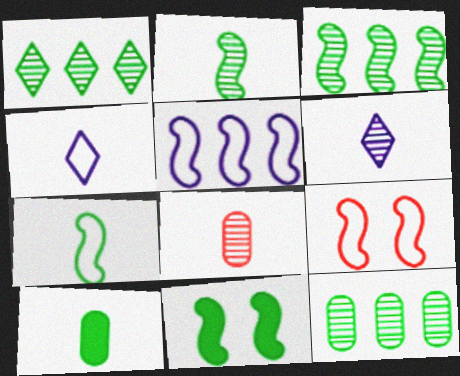[[1, 3, 12], 
[2, 6, 8], 
[3, 7, 11], 
[5, 7, 9]]